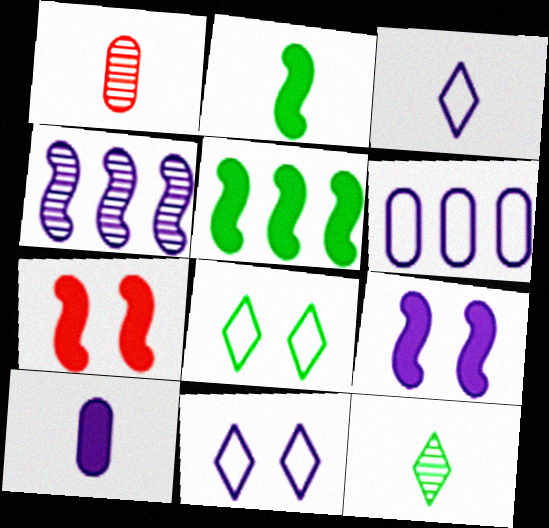[[1, 2, 3], 
[1, 5, 11], 
[4, 10, 11], 
[6, 7, 12]]